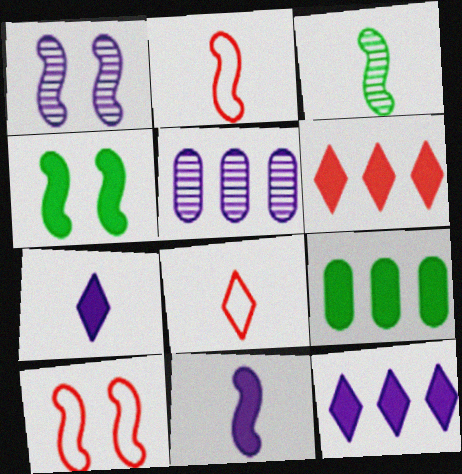[[1, 4, 10], 
[1, 8, 9], 
[2, 3, 11], 
[4, 5, 8]]